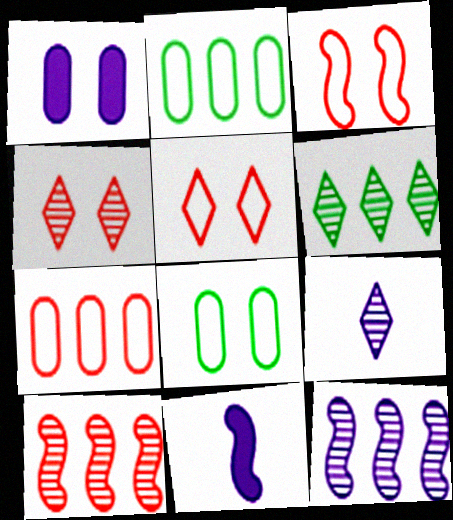[[2, 4, 11], 
[4, 6, 9]]